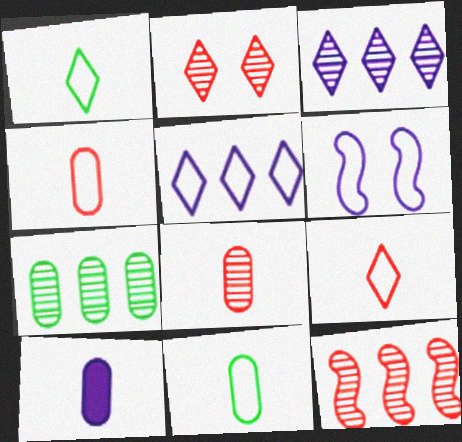[[2, 8, 12], 
[3, 6, 10], 
[3, 7, 12], 
[8, 10, 11]]